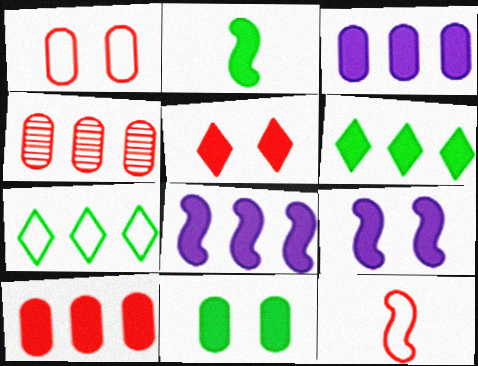[[2, 3, 5], 
[2, 6, 11], 
[4, 5, 12], 
[4, 7, 8], 
[5, 9, 11], 
[6, 8, 10]]